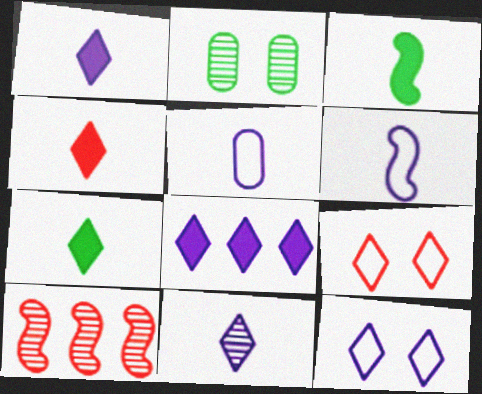[[1, 4, 7], 
[2, 10, 11], 
[8, 11, 12]]